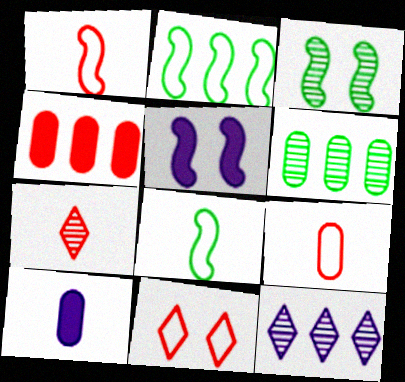[[2, 4, 12], 
[7, 8, 10]]